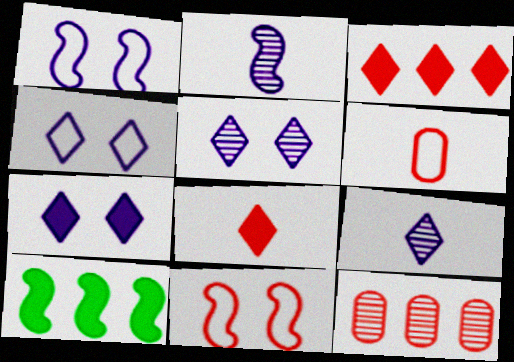[[2, 10, 11], 
[4, 5, 7], 
[5, 6, 10], 
[8, 11, 12]]